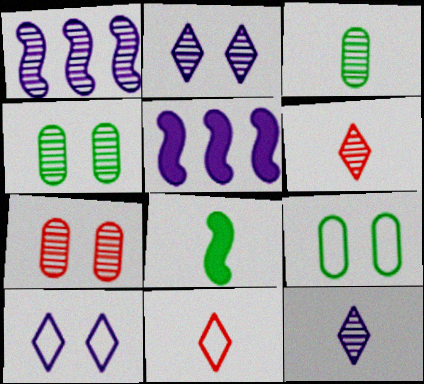[[1, 4, 6], 
[4, 5, 11], 
[5, 6, 9]]